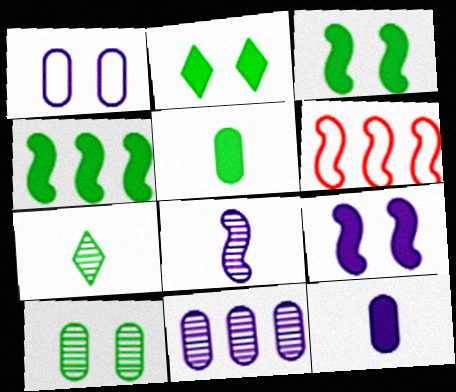[[1, 11, 12], 
[2, 4, 5], 
[3, 6, 8]]